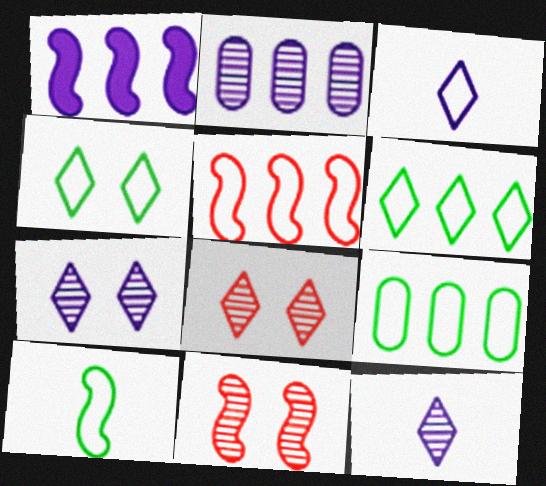[[1, 10, 11], 
[4, 9, 10]]